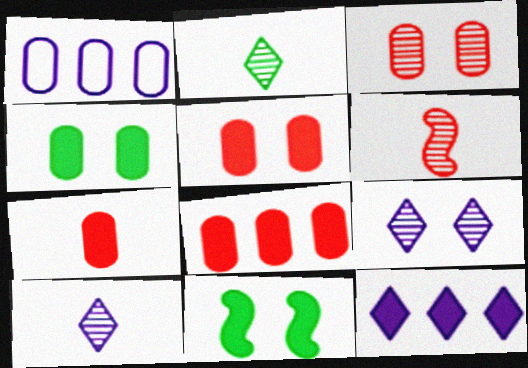[[5, 7, 8], 
[7, 11, 12]]